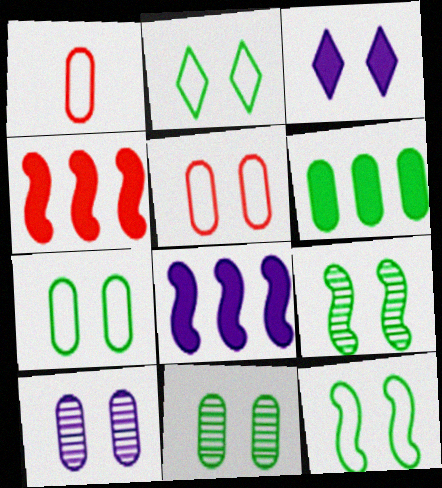[[1, 6, 10], 
[2, 7, 12], 
[3, 5, 9]]